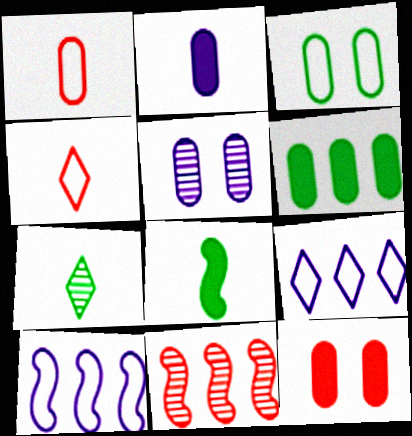[[1, 5, 6], 
[2, 6, 12], 
[3, 4, 10], 
[3, 5, 12], 
[4, 11, 12], 
[5, 7, 11], 
[6, 9, 11], 
[7, 10, 12]]